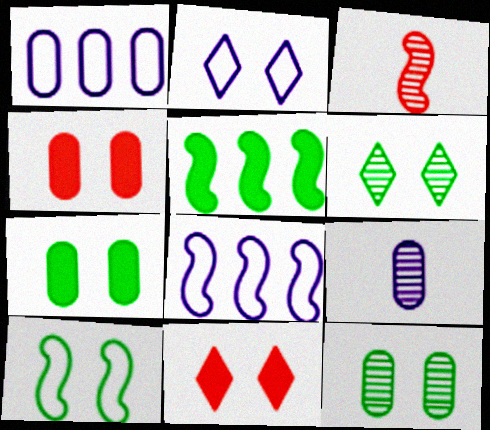[[2, 6, 11], 
[6, 7, 10]]